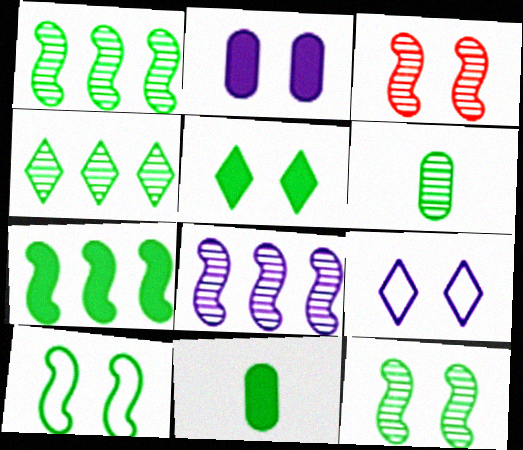[[4, 6, 12], 
[4, 10, 11], 
[5, 7, 11]]